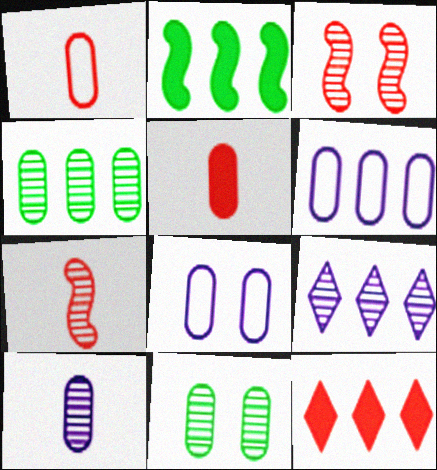[[1, 3, 12], 
[4, 5, 8], 
[5, 6, 11], 
[7, 9, 11]]